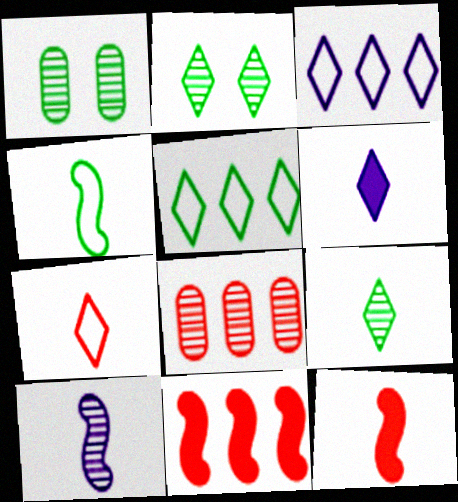[[1, 3, 12], 
[2, 8, 10], 
[4, 10, 12], 
[6, 7, 9]]